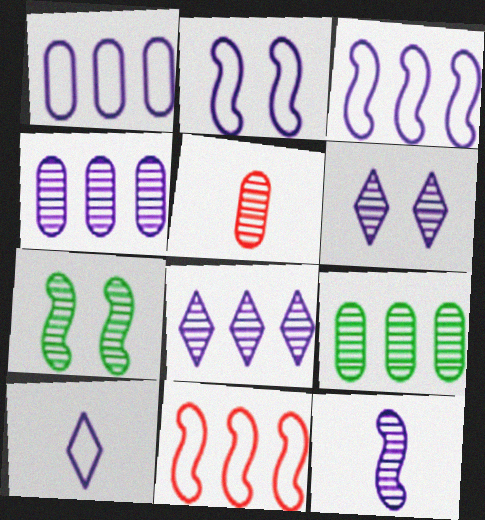[[1, 2, 10], 
[4, 6, 12], 
[5, 7, 8]]